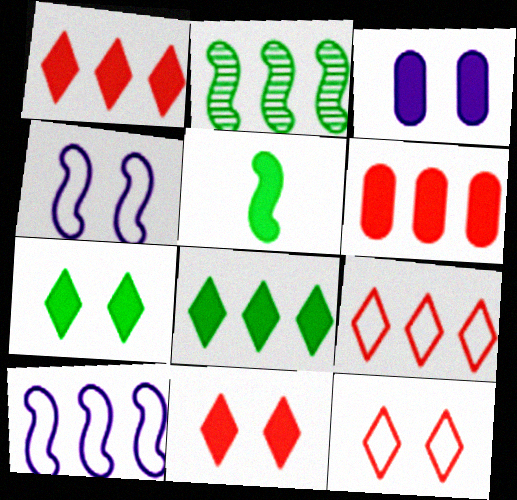[[1, 3, 5]]